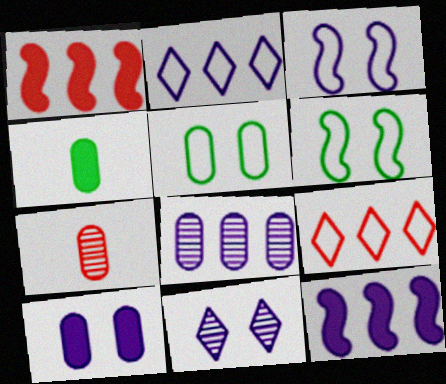[[2, 8, 12], 
[3, 10, 11]]